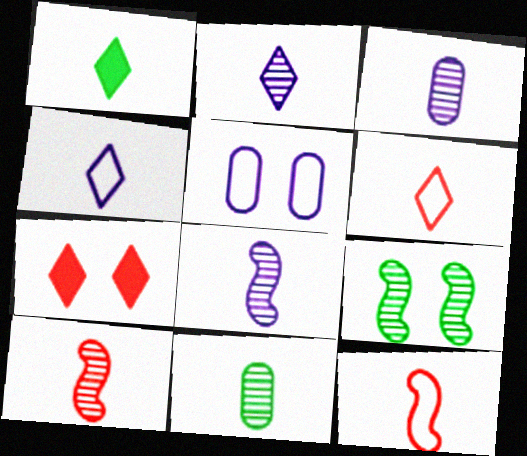[[1, 2, 6], 
[1, 3, 12], 
[2, 3, 8], 
[2, 10, 11], 
[5, 7, 9]]